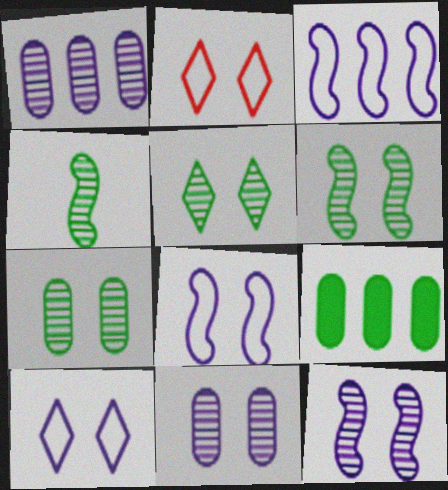[[5, 6, 7]]